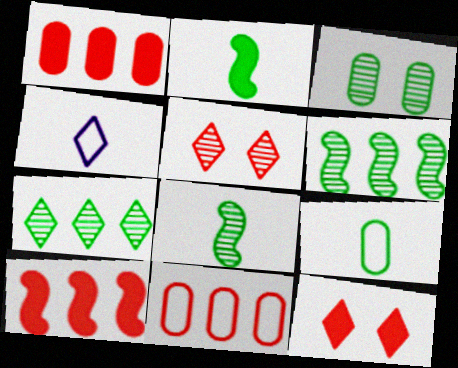[[3, 4, 10], 
[3, 7, 8], 
[4, 7, 12]]